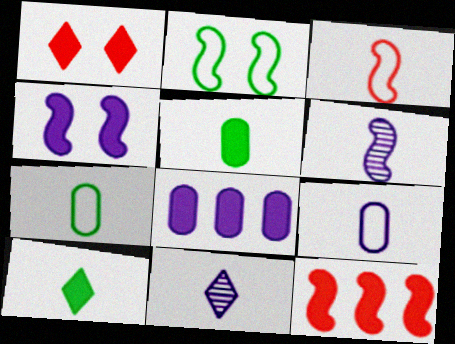[[2, 6, 12], 
[3, 5, 11]]